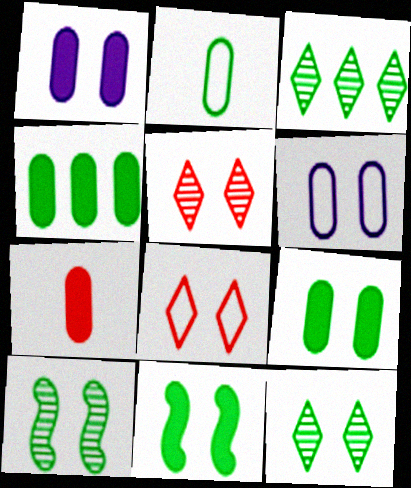[[1, 4, 7], 
[1, 8, 10], 
[2, 3, 11], 
[5, 6, 11]]